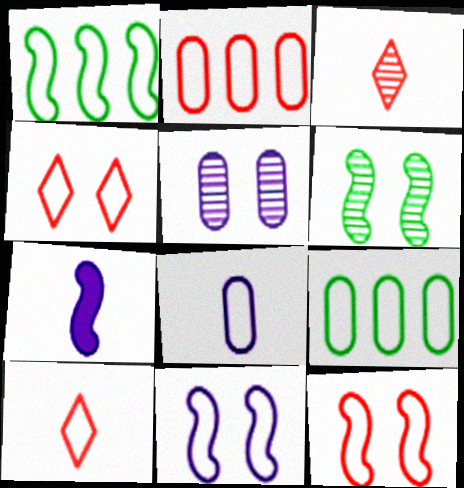[[1, 4, 8], 
[2, 10, 12], 
[9, 10, 11]]